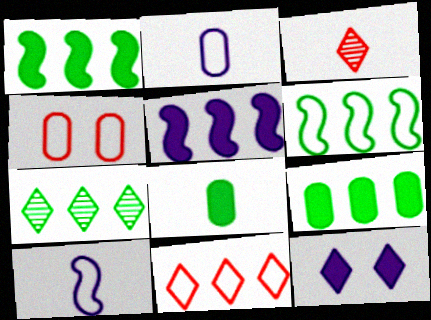[[3, 8, 10], 
[6, 7, 9]]